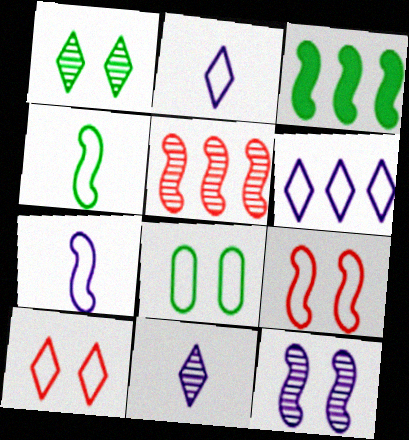[]